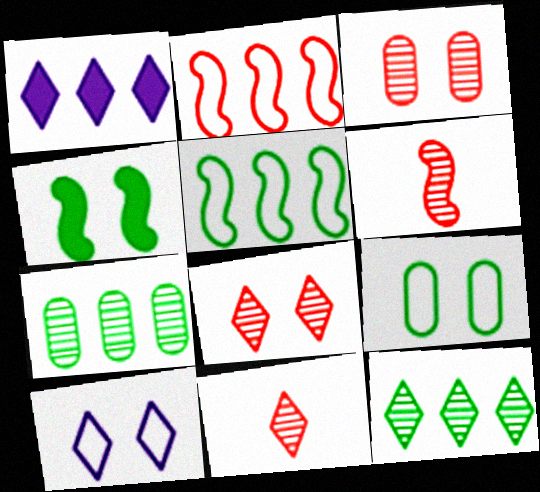[[1, 2, 7], 
[1, 6, 9], 
[3, 4, 10]]